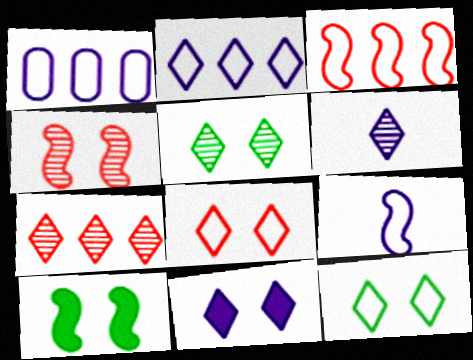[[2, 6, 11], 
[5, 6, 7], 
[5, 8, 11]]